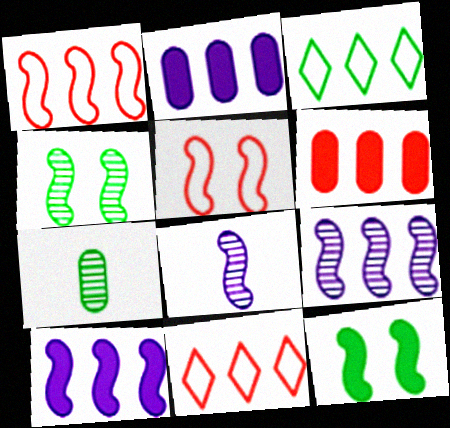[[1, 8, 12], 
[3, 6, 9], 
[3, 7, 12]]